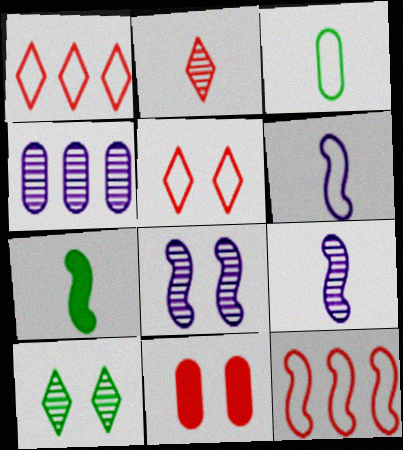[[2, 11, 12], 
[3, 4, 11], 
[4, 5, 7], 
[7, 8, 12]]